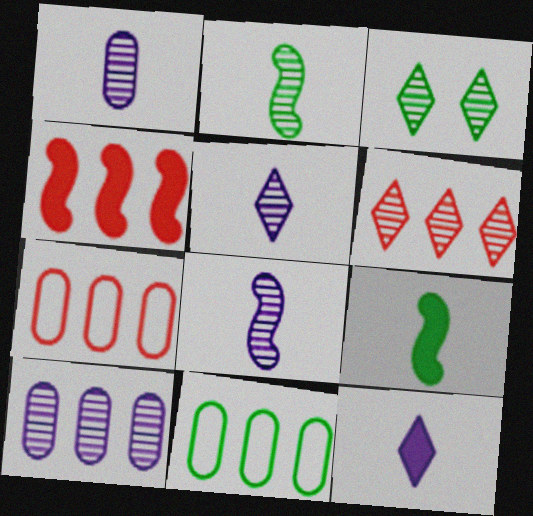[[1, 5, 8], 
[3, 5, 6], 
[3, 9, 11], 
[4, 6, 7]]